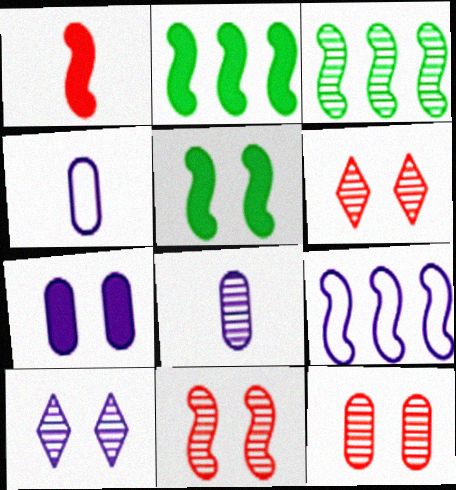[[2, 4, 6], 
[3, 6, 8], 
[6, 11, 12]]